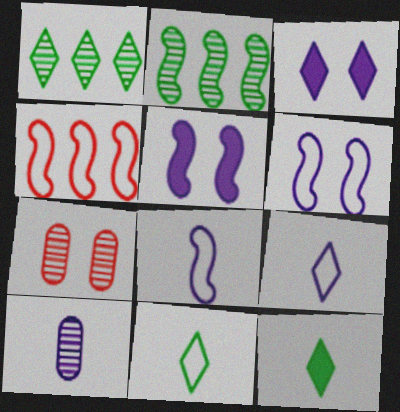[]